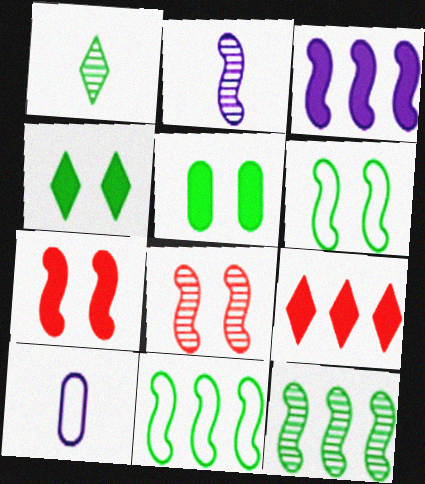[[1, 5, 11], 
[2, 7, 11], 
[2, 8, 12]]